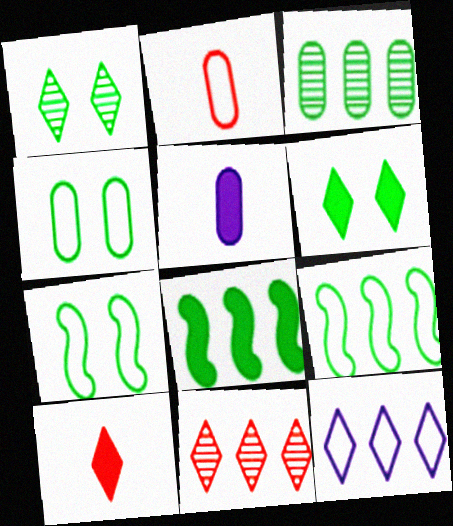[[1, 10, 12], 
[2, 7, 12], 
[5, 7, 11]]